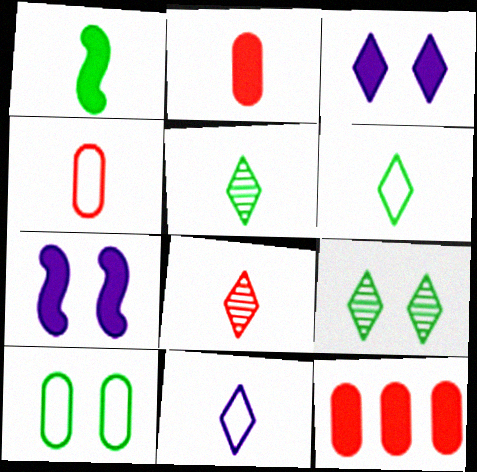[[1, 3, 12]]